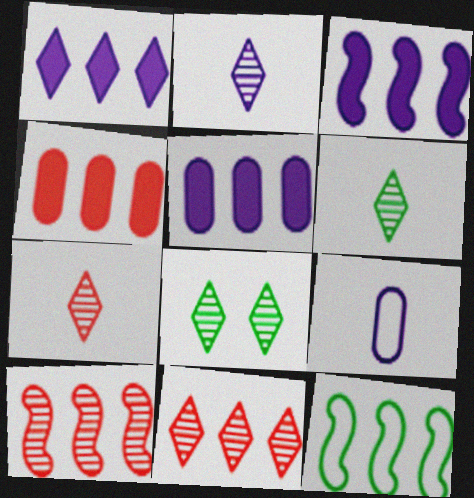[[1, 3, 5], 
[2, 6, 7], 
[2, 8, 11], 
[3, 10, 12], 
[5, 11, 12]]